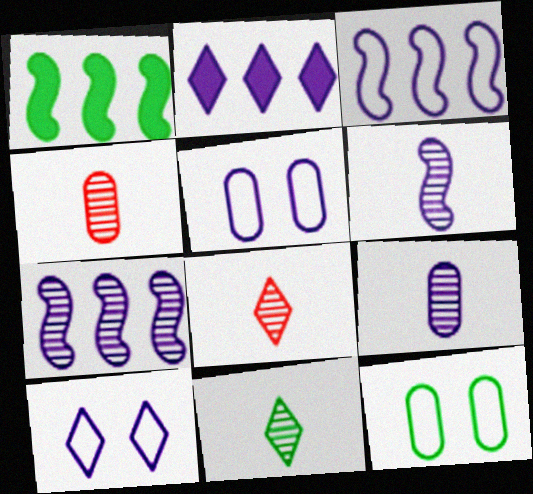[[1, 4, 10], 
[1, 5, 8], 
[1, 11, 12], 
[2, 5, 6], 
[4, 6, 11]]